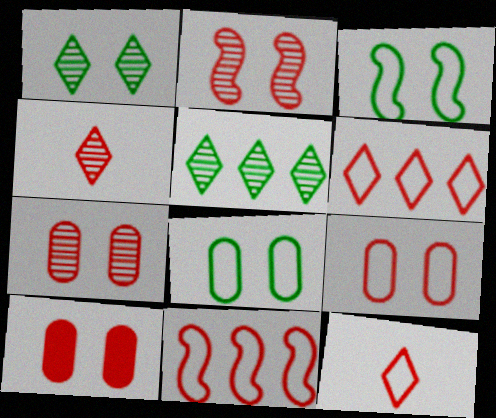[[4, 10, 11], 
[7, 9, 10], 
[9, 11, 12]]